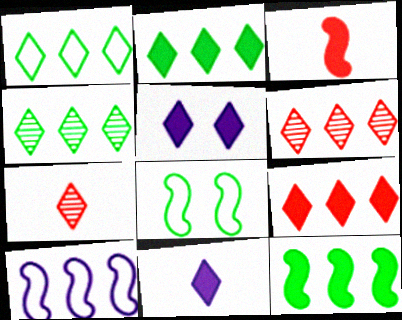[[1, 2, 4], 
[1, 5, 7]]